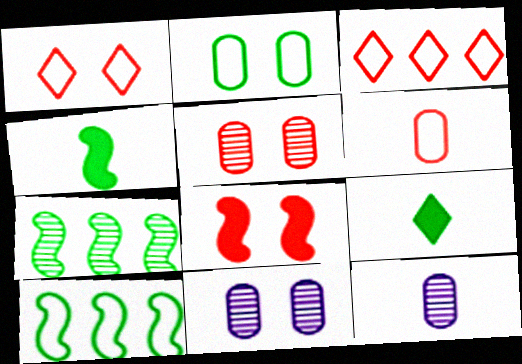[[1, 5, 8], 
[2, 7, 9], 
[3, 4, 11]]